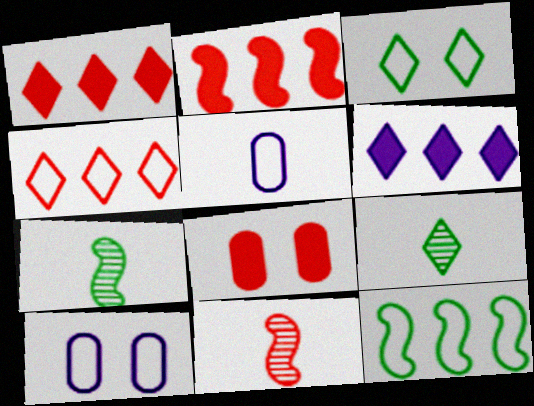[[1, 7, 10], 
[2, 9, 10], 
[4, 8, 11]]